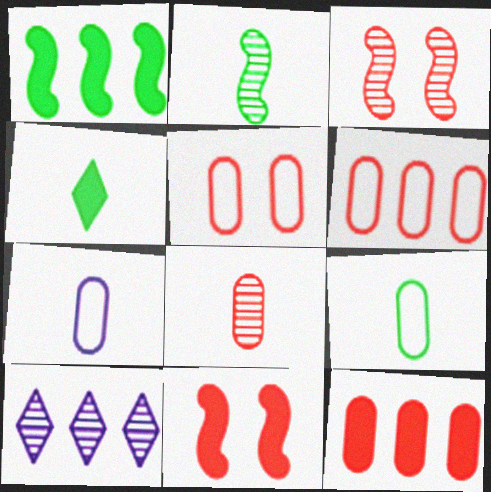[[1, 6, 10], 
[2, 4, 9], 
[5, 8, 12], 
[9, 10, 11]]